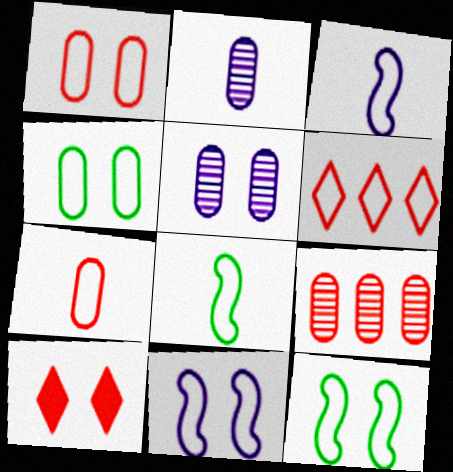[[3, 4, 6], 
[5, 10, 12]]